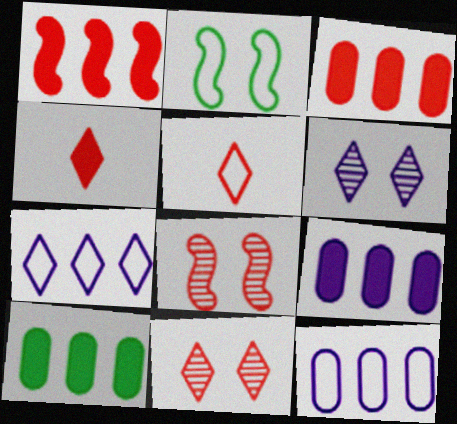[[2, 5, 12], 
[3, 5, 8], 
[3, 9, 10]]